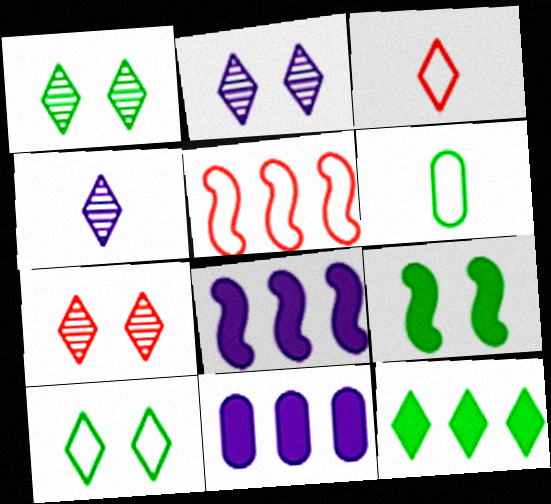[[1, 2, 7], 
[2, 3, 12], 
[6, 7, 8]]